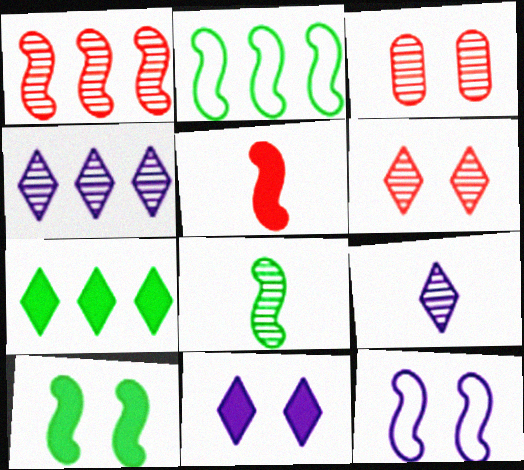[[2, 8, 10], 
[3, 4, 8]]